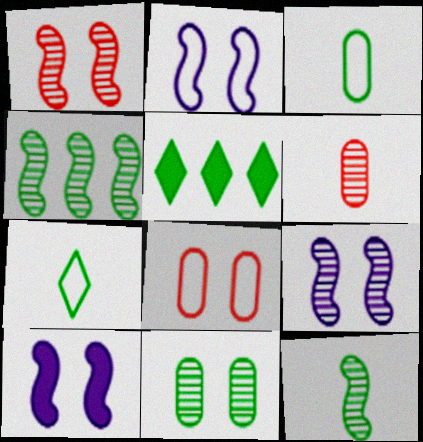[[2, 5, 6], 
[2, 9, 10]]